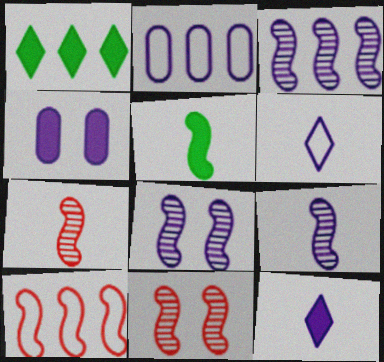[[2, 8, 12], 
[3, 4, 6], 
[3, 8, 9], 
[5, 8, 10]]